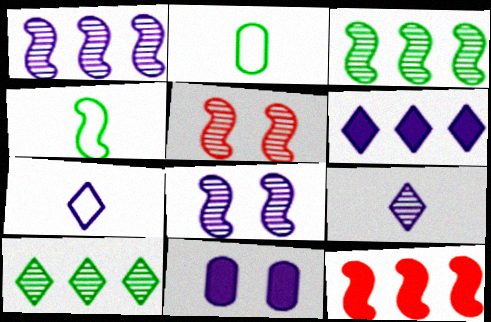[[1, 7, 11], 
[2, 5, 6], 
[4, 8, 12]]